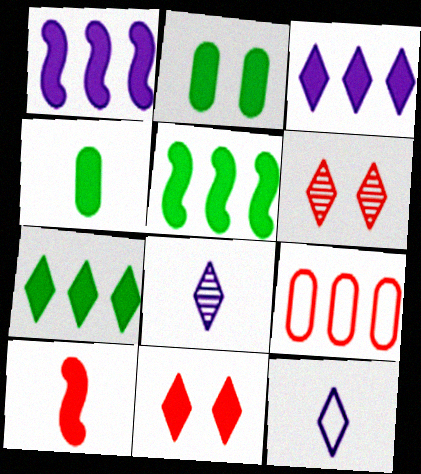[[1, 4, 11], 
[2, 3, 10], 
[6, 7, 12], 
[6, 9, 10]]